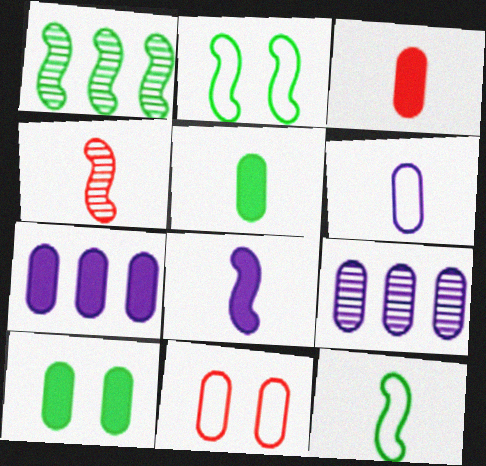[[3, 7, 10], 
[4, 8, 12], 
[5, 9, 11]]